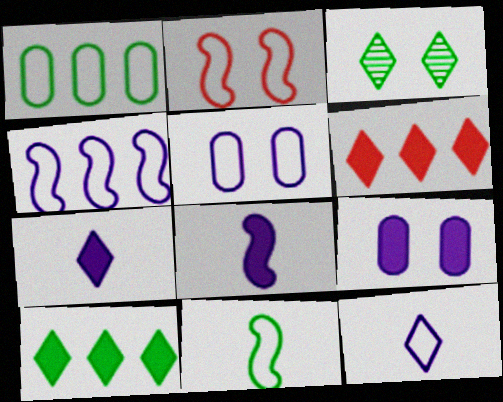[[1, 2, 12], 
[2, 3, 9], 
[2, 4, 11], 
[3, 6, 12], 
[4, 5, 12]]